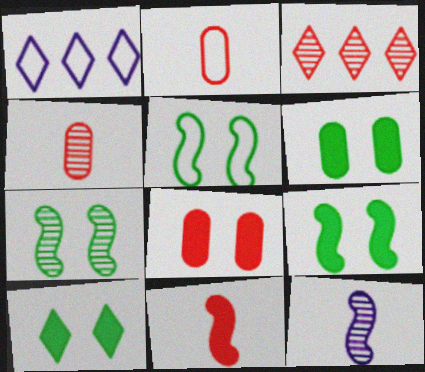[[1, 2, 5], 
[1, 4, 9], 
[5, 7, 9], 
[6, 9, 10]]